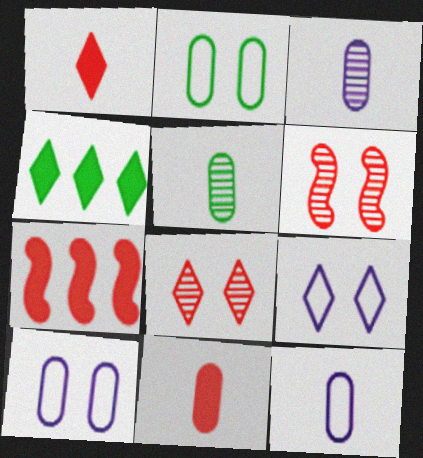[[4, 6, 12], 
[5, 7, 9], 
[5, 11, 12]]